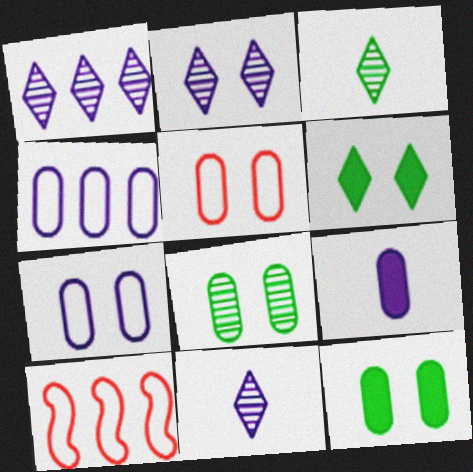[[1, 2, 11], 
[10, 11, 12]]